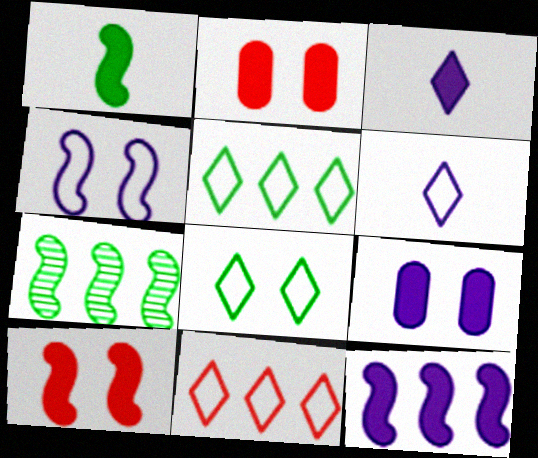[[1, 10, 12], 
[2, 6, 7], 
[3, 9, 12], 
[6, 8, 11]]